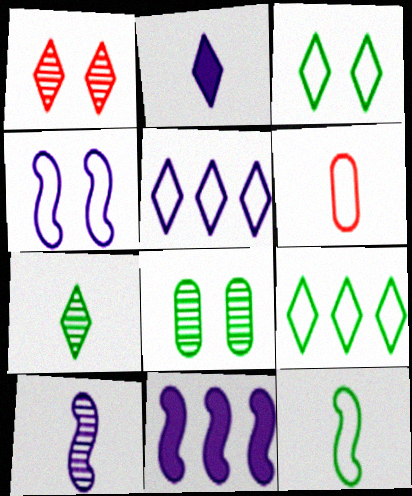[[1, 2, 9], 
[4, 6, 9], 
[4, 10, 11]]